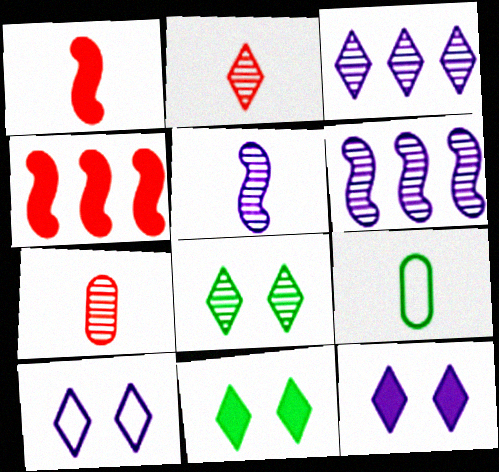[[2, 3, 8], 
[6, 7, 8]]